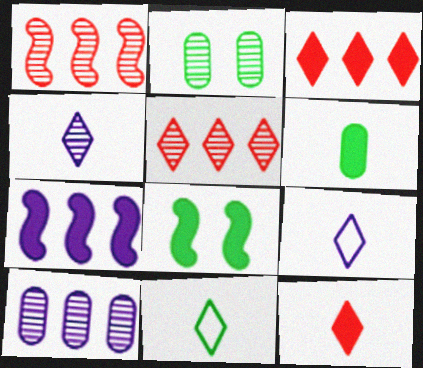[[1, 2, 4], 
[4, 11, 12]]